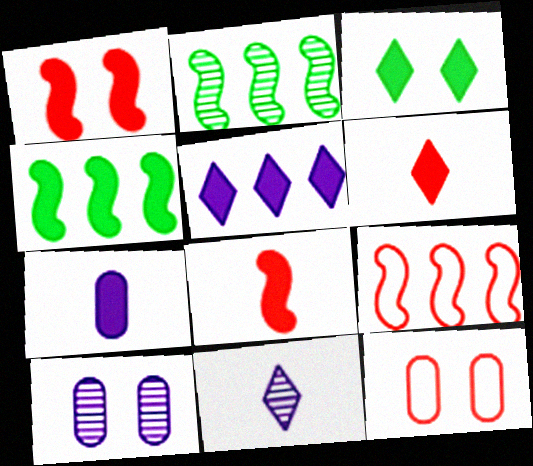[[3, 5, 6], 
[4, 11, 12]]